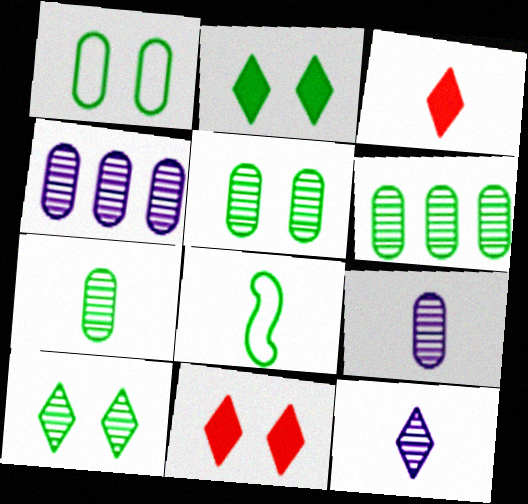[[2, 6, 8], 
[3, 8, 9], 
[4, 8, 11], 
[5, 6, 7]]